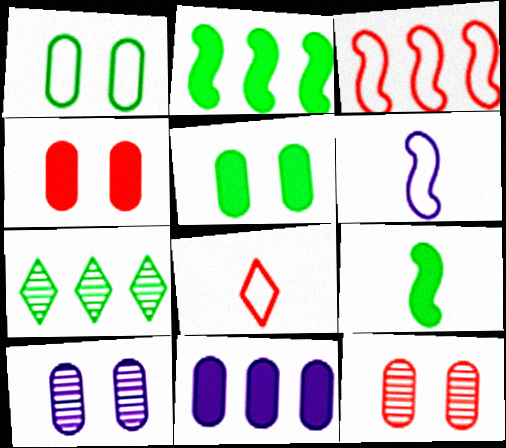[[1, 4, 10], 
[1, 7, 9], 
[2, 8, 10], 
[3, 7, 11], 
[4, 6, 7]]